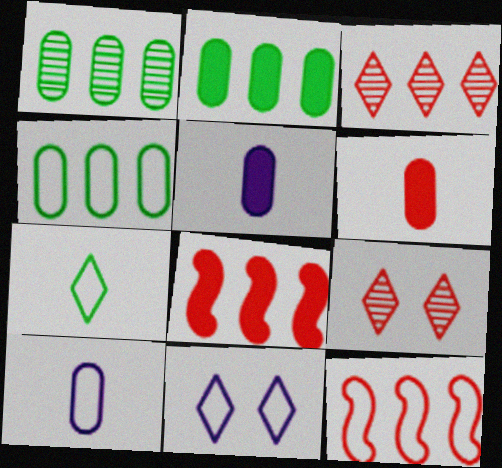[[1, 2, 4], 
[6, 9, 12]]